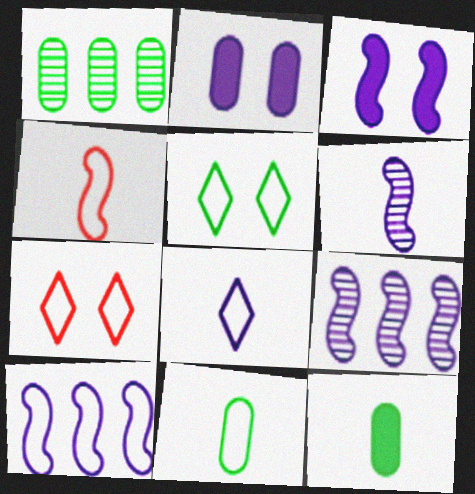[[2, 8, 9], 
[3, 6, 10], 
[4, 8, 11], 
[7, 9, 12], 
[7, 10, 11]]